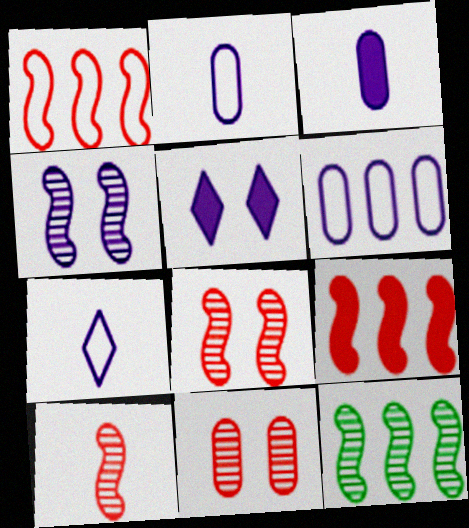[[4, 10, 12]]